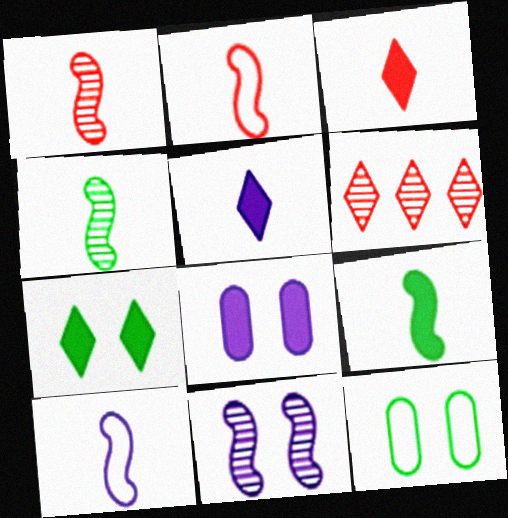[[1, 9, 10]]